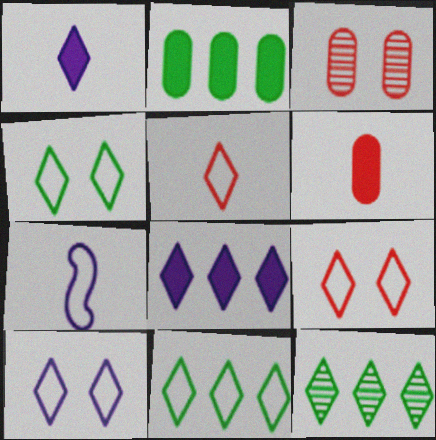[[1, 9, 12], 
[4, 9, 10], 
[5, 10, 11]]